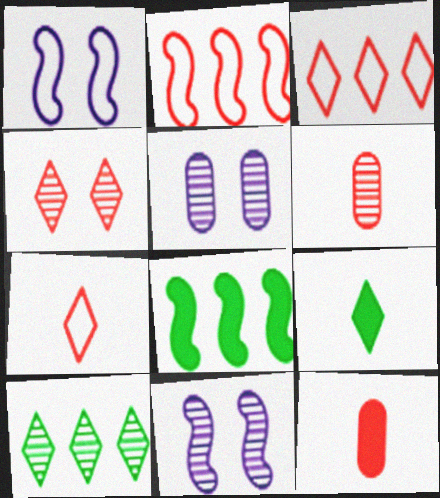[[1, 10, 12], 
[2, 4, 12], 
[2, 5, 9], 
[5, 7, 8], 
[6, 10, 11]]